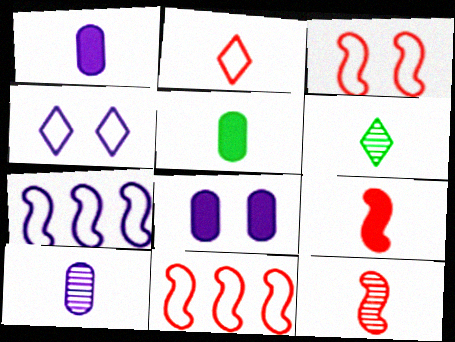[[6, 8, 11], 
[6, 10, 12]]